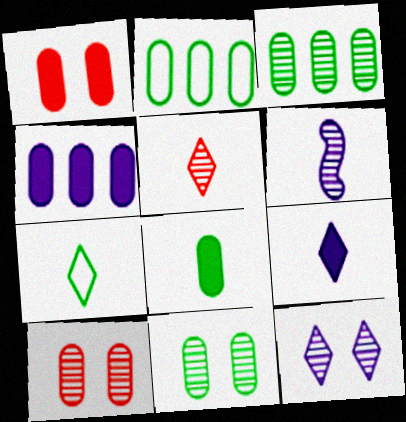[[1, 4, 8], 
[2, 8, 11], 
[5, 7, 9]]